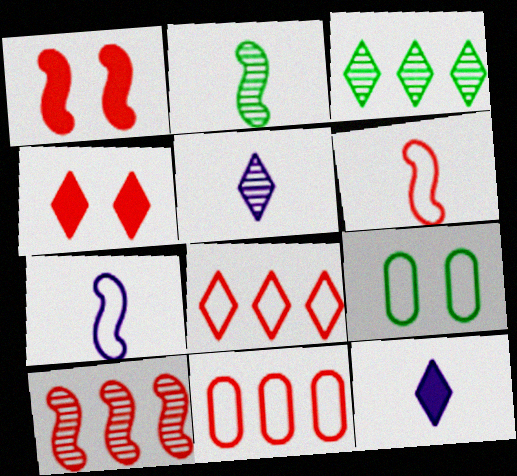[[1, 6, 10], 
[7, 8, 9], 
[9, 10, 12]]